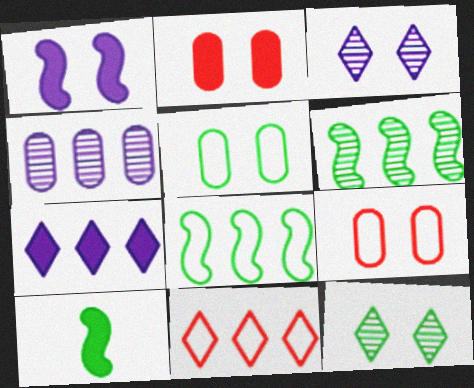[[1, 9, 12], 
[2, 7, 10]]